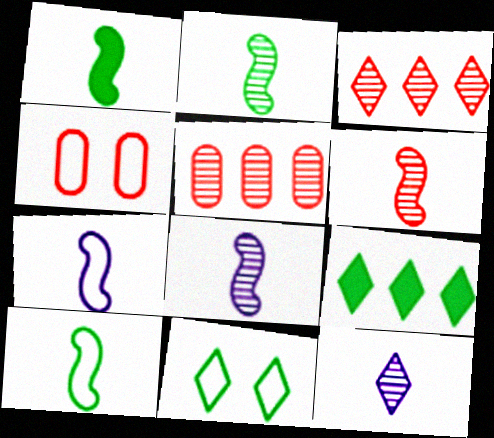[[1, 2, 10], 
[1, 6, 7], 
[2, 6, 8], 
[4, 8, 9]]